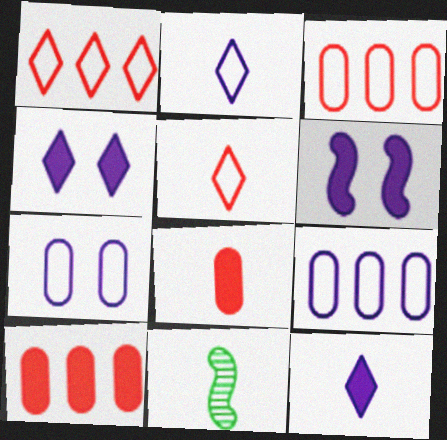[[2, 8, 11], 
[3, 4, 11]]